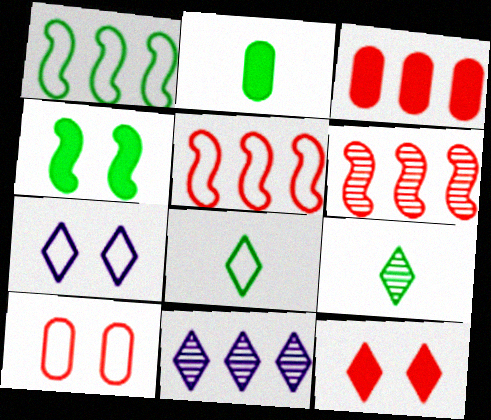[[1, 3, 11], 
[2, 6, 7], 
[8, 11, 12]]